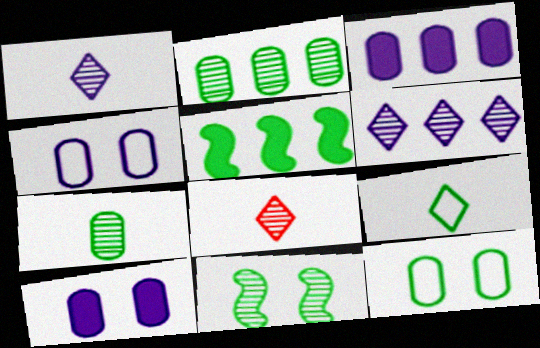[[4, 5, 8]]